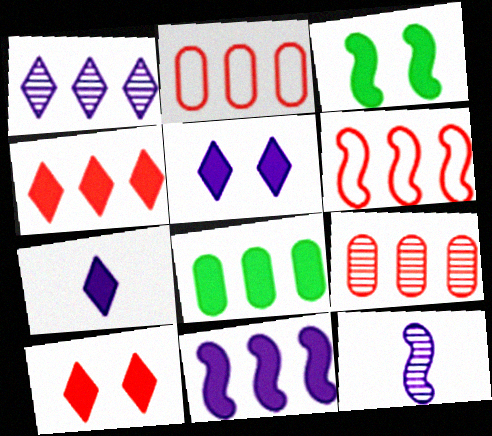[[1, 6, 8], 
[3, 6, 12], 
[4, 6, 9], 
[4, 8, 11]]